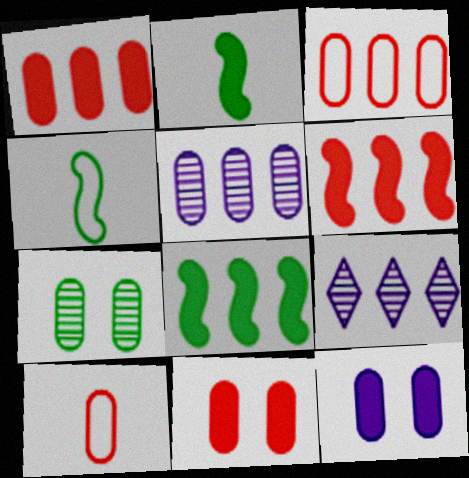[[3, 8, 9], 
[4, 9, 11]]